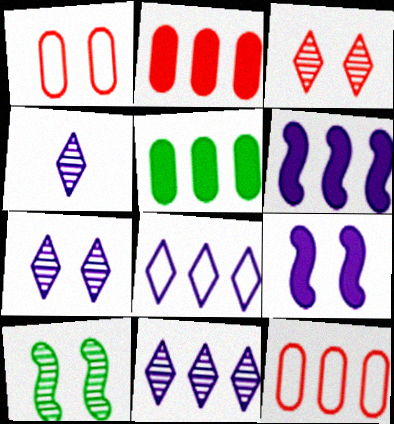[[4, 7, 11]]